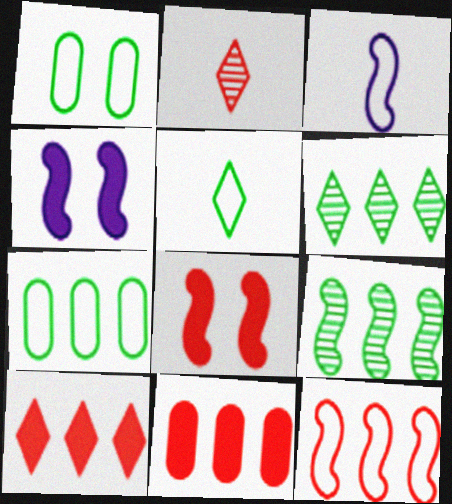[[2, 4, 7], 
[3, 8, 9]]